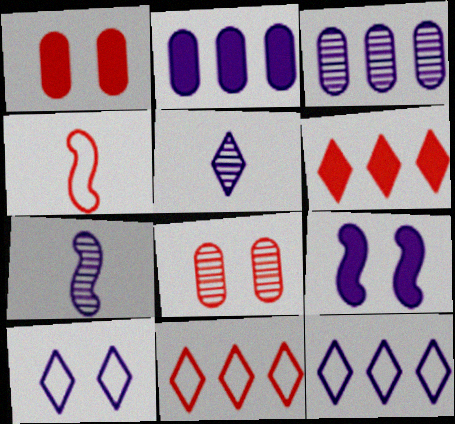[[2, 7, 10], 
[4, 6, 8]]